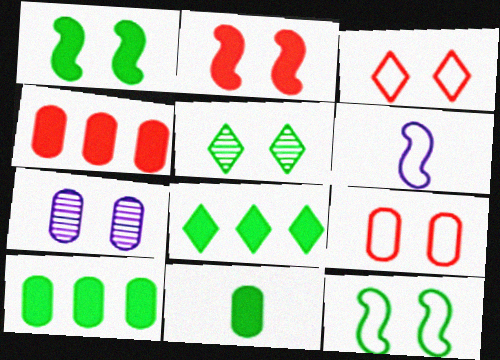[[1, 3, 7], 
[1, 8, 11], 
[4, 5, 6]]